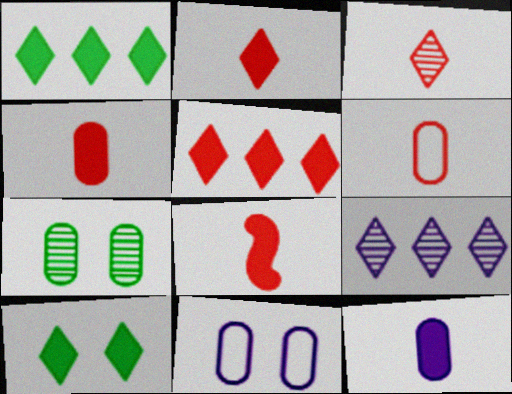[[2, 4, 8], 
[3, 6, 8]]